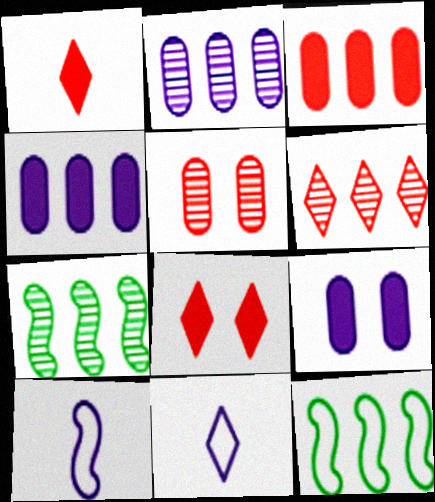[[2, 6, 7], 
[4, 6, 12]]